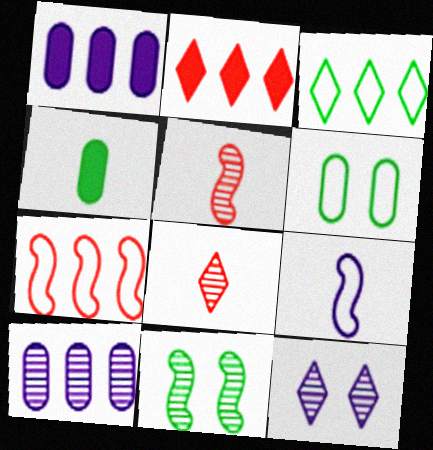[[1, 9, 12], 
[3, 4, 11], 
[4, 7, 12], 
[4, 8, 9], 
[8, 10, 11]]